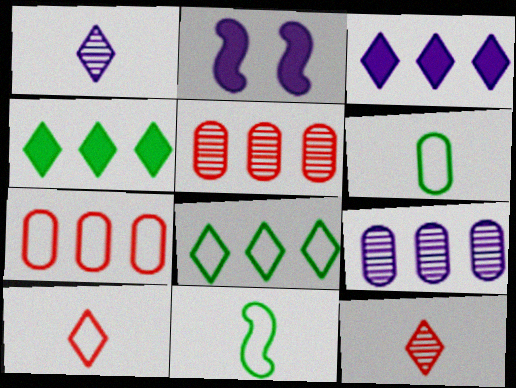[]